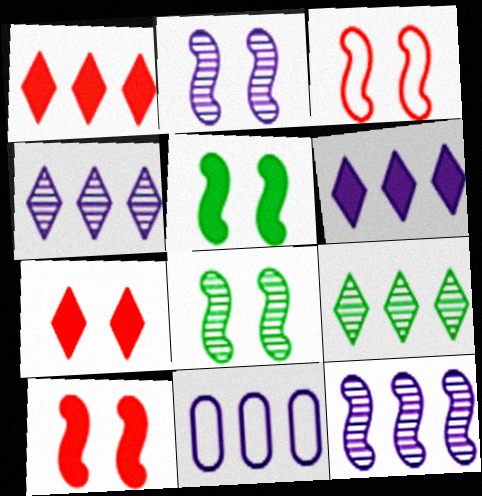[[2, 3, 5], 
[6, 11, 12]]